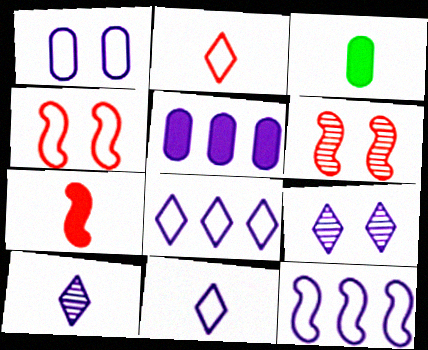[[1, 11, 12], 
[3, 6, 8]]